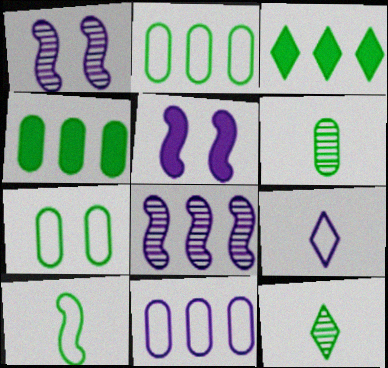[[4, 6, 7]]